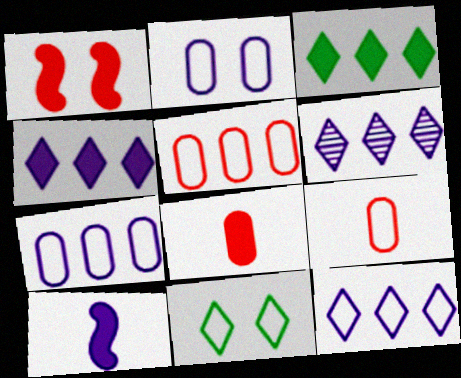[[2, 6, 10], 
[4, 6, 12]]